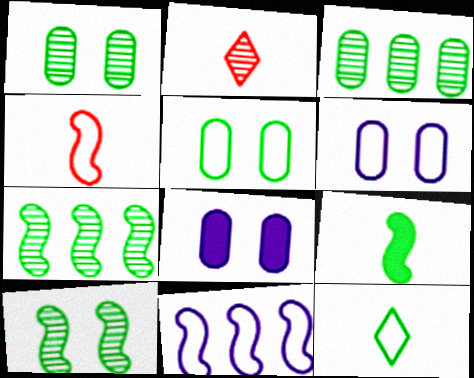[]